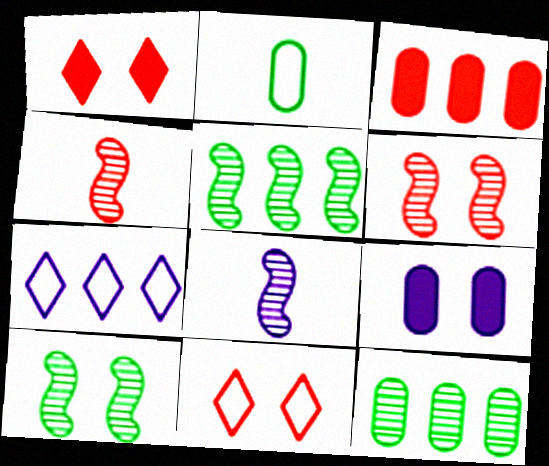[[3, 4, 11], 
[3, 5, 7], 
[5, 6, 8], 
[7, 8, 9], 
[9, 10, 11]]